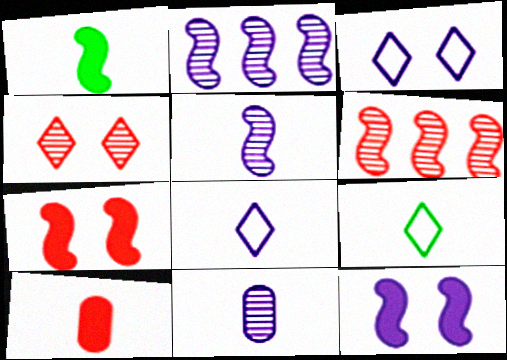[[5, 9, 10]]